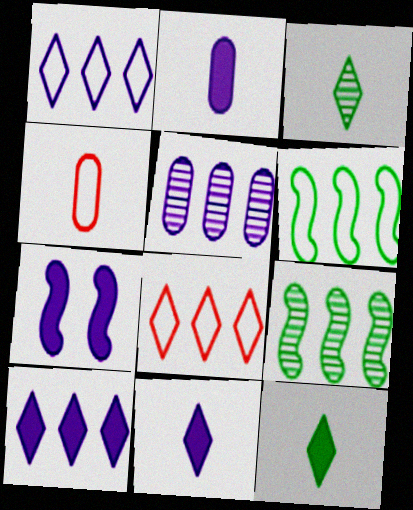[[2, 7, 10]]